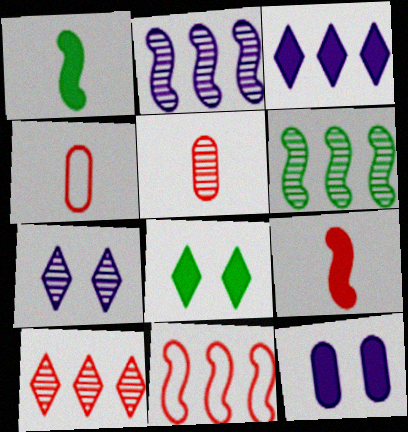[[2, 4, 8], 
[5, 6, 7]]